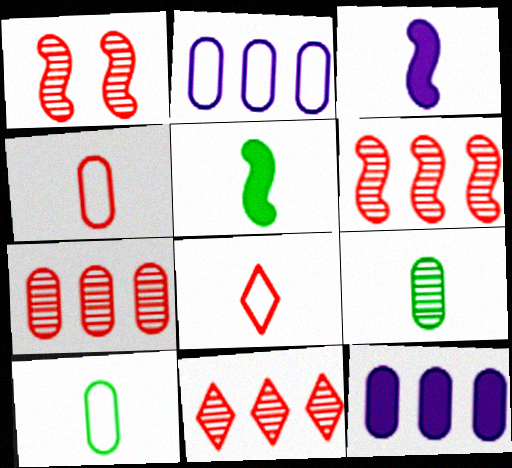[[3, 8, 9], 
[6, 7, 11]]